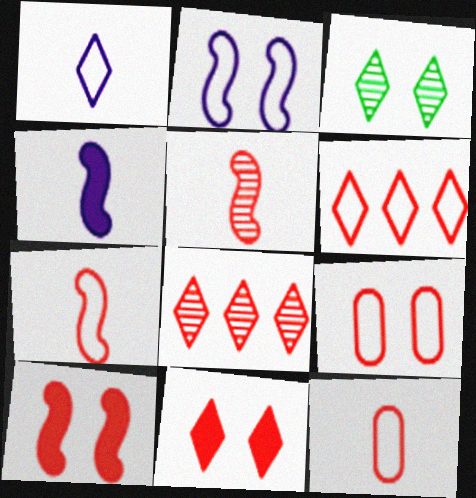[[6, 7, 9], 
[8, 10, 12]]